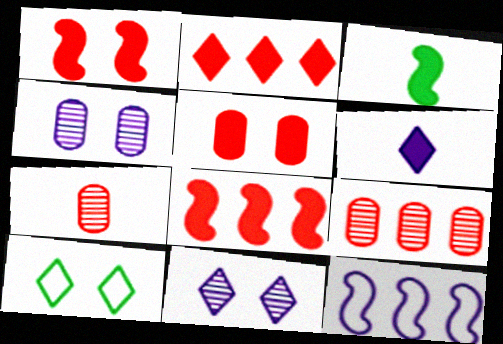[[1, 4, 10], 
[4, 6, 12]]